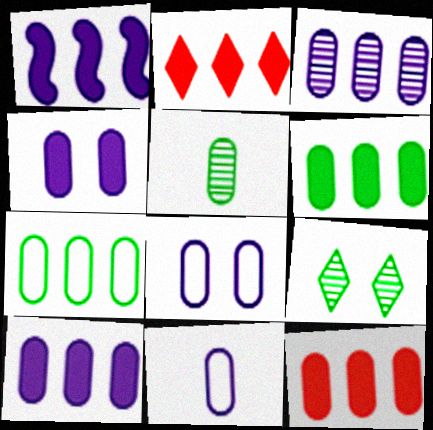[[1, 2, 6], 
[3, 4, 11], 
[3, 7, 12], 
[5, 8, 12], 
[6, 10, 12]]